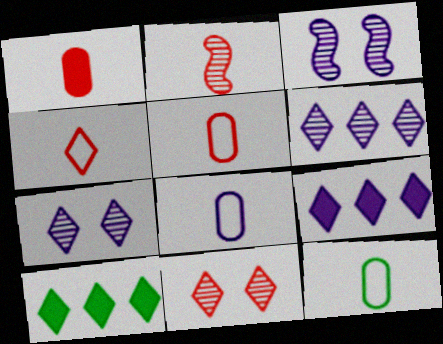[[1, 2, 4], 
[3, 5, 10], 
[3, 8, 9], 
[4, 7, 10], 
[5, 8, 12]]